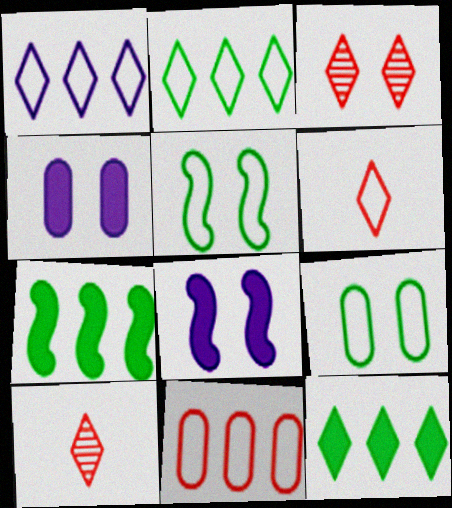[[3, 4, 5], 
[3, 8, 9]]